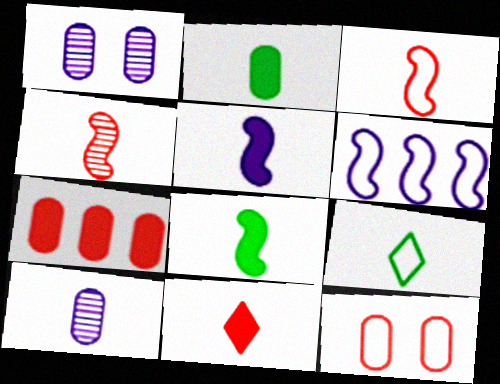[[2, 5, 11], 
[6, 9, 12]]